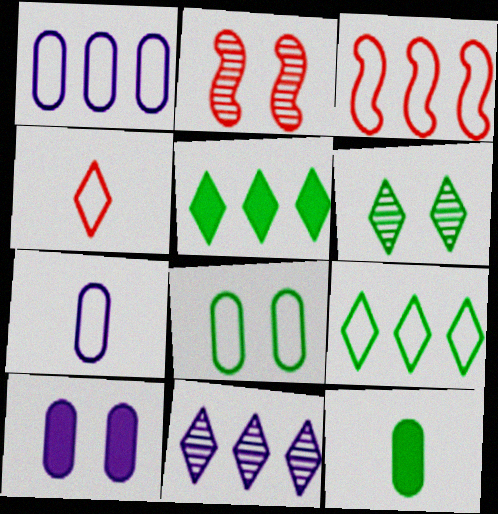[[1, 3, 9], 
[2, 5, 7]]